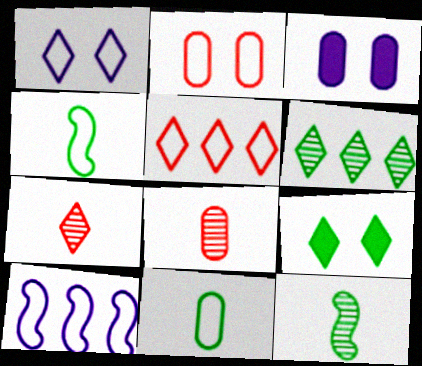[[3, 5, 12], 
[8, 9, 10]]